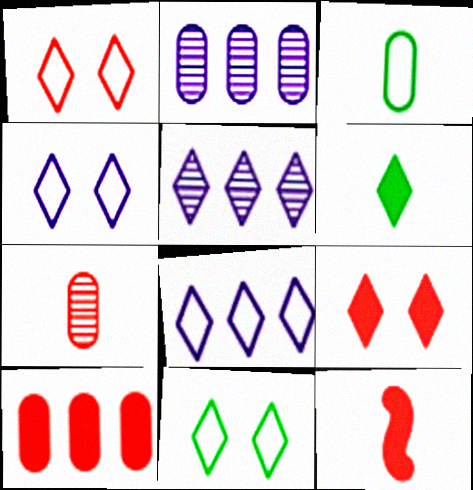[[1, 4, 11], 
[1, 5, 6], 
[2, 11, 12], 
[9, 10, 12]]